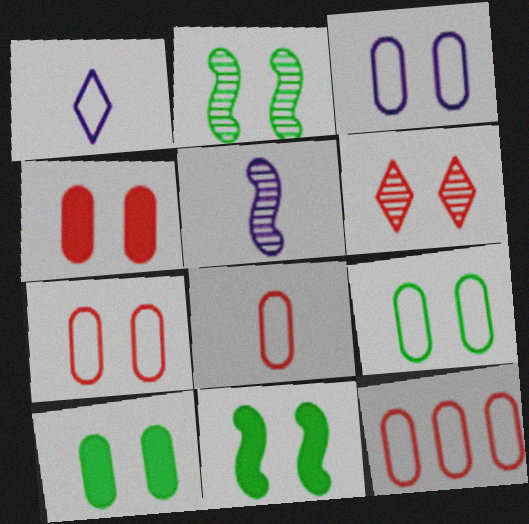[[3, 6, 11], 
[3, 7, 9], 
[7, 8, 12]]